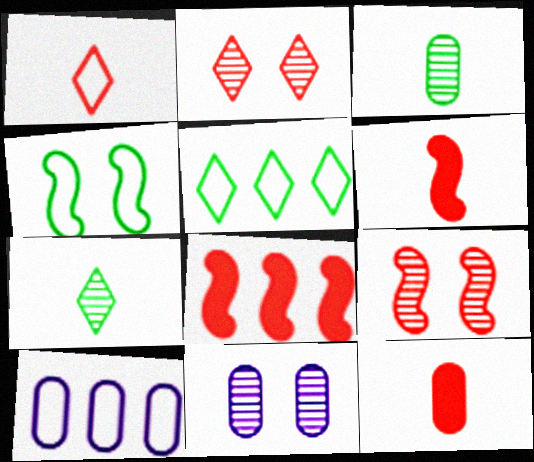[[1, 4, 10], 
[5, 6, 11]]